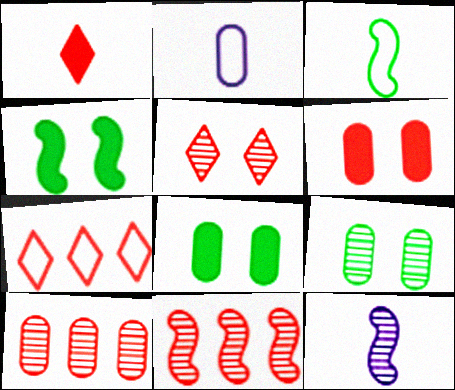[[1, 5, 7], 
[2, 8, 10], 
[7, 8, 12]]